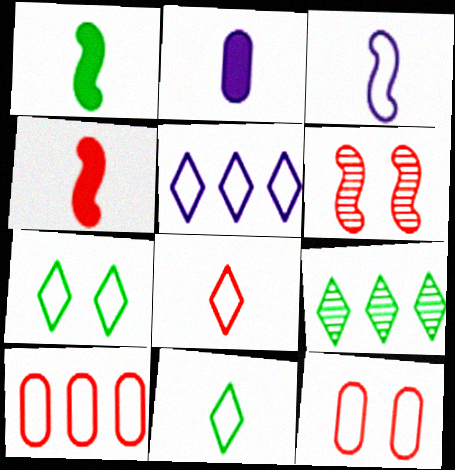[[3, 7, 10], 
[5, 7, 8]]